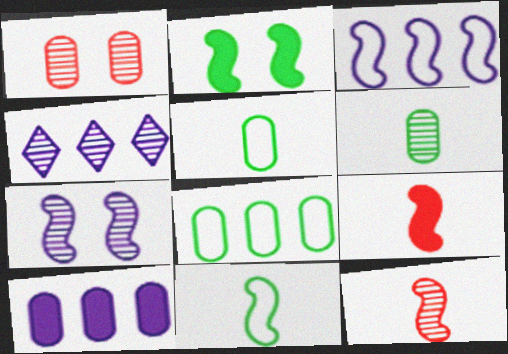[[1, 5, 10], 
[2, 3, 12], 
[3, 4, 10]]